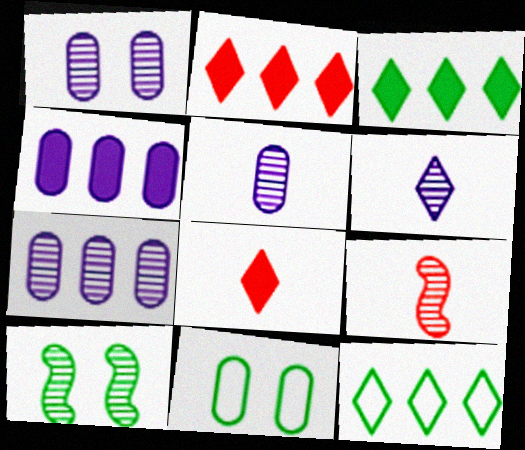[[1, 5, 7]]